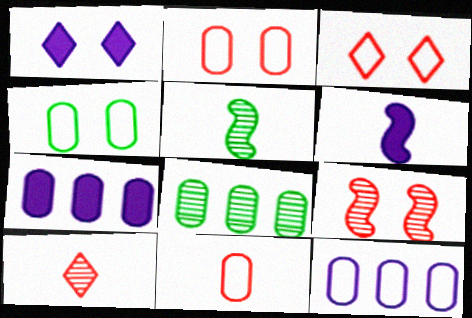[[1, 4, 9], 
[1, 6, 7], 
[3, 5, 7], 
[3, 6, 8], 
[4, 11, 12]]